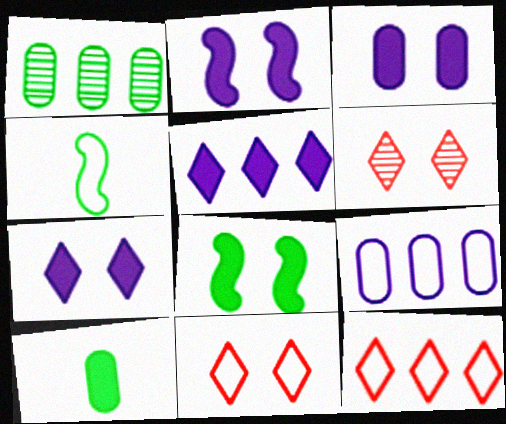[[2, 3, 7], 
[4, 9, 11]]